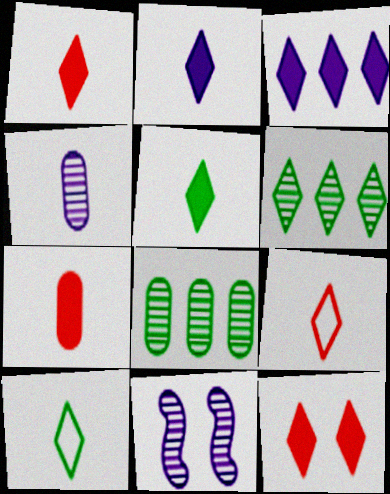[[1, 2, 5], 
[3, 5, 12]]